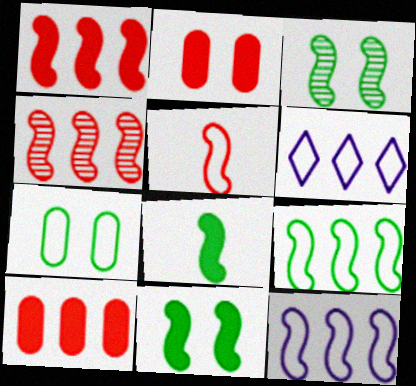[[3, 8, 9], 
[5, 6, 7]]